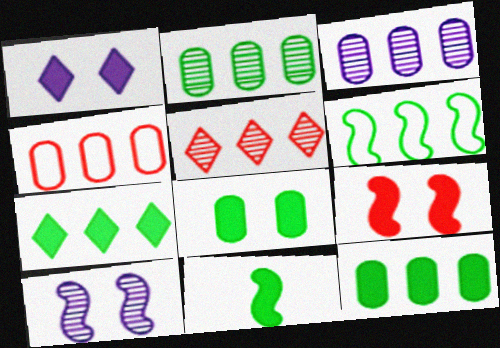[[1, 8, 9], 
[2, 6, 7], 
[3, 4, 12], 
[7, 8, 11]]